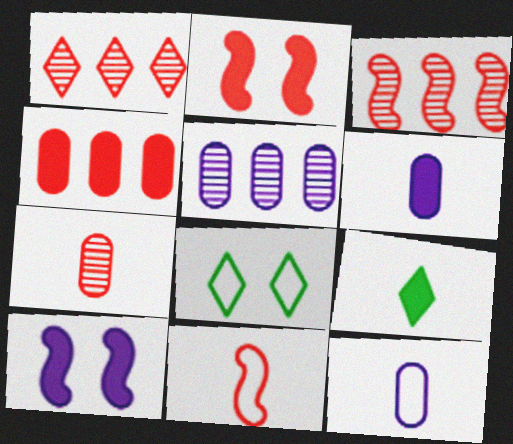[[2, 3, 11], 
[3, 6, 8], 
[4, 9, 10]]